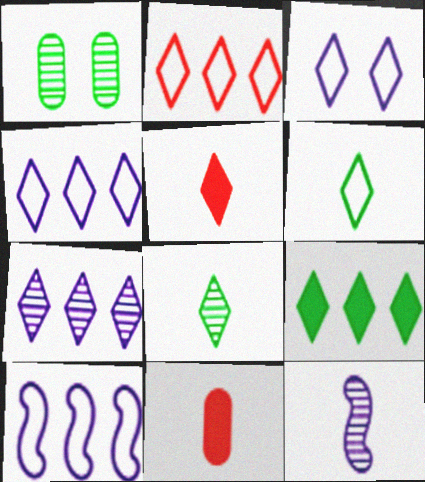[[1, 5, 10], 
[2, 3, 6], 
[2, 7, 9], 
[6, 11, 12]]